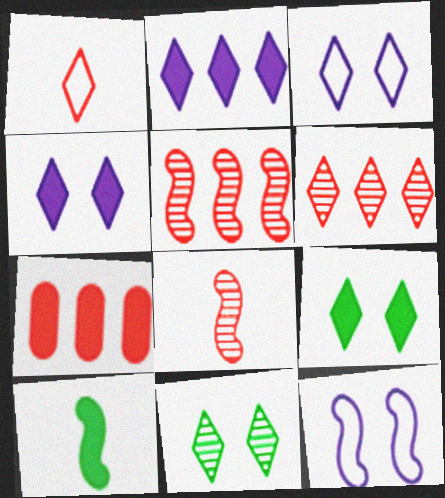[[1, 2, 11], 
[4, 7, 10], 
[5, 10, 12]]